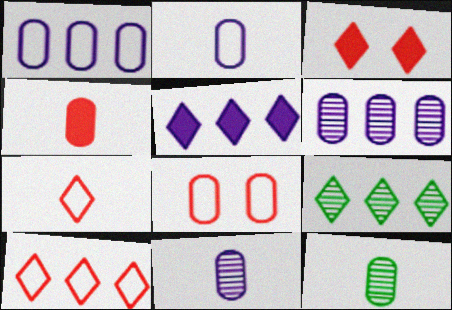[[2, 4, 12], 
[5, 9, 10]]